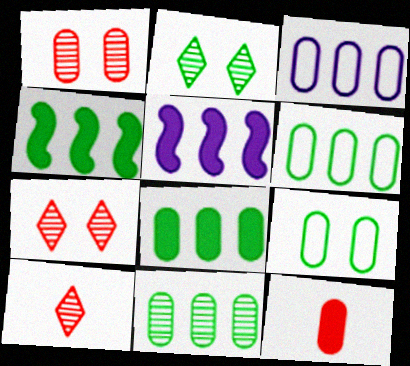[[5, 9, 10], 
[6, 8, 11]]